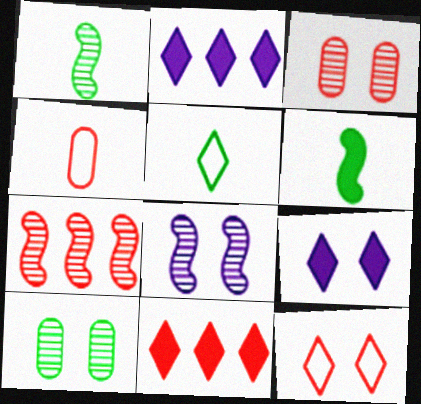[[1, 7, 8]]